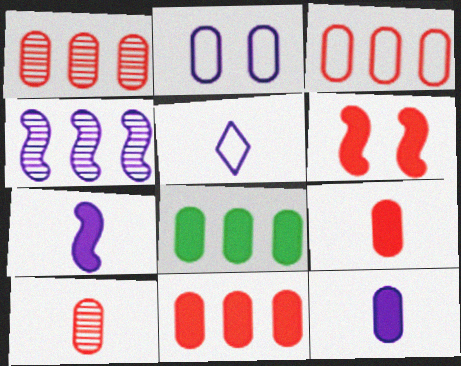[[1, 3, 11], 
[2, 8, 10]]